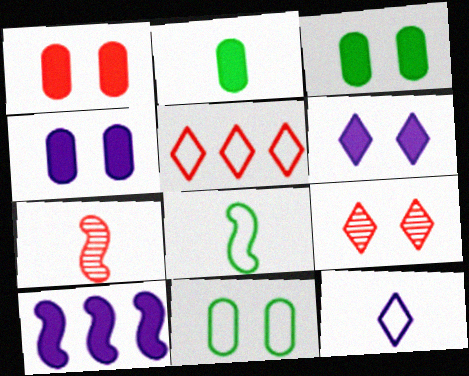[[1, 3, 4], 
[1, 5, 7], 
[2, 7, 12]]